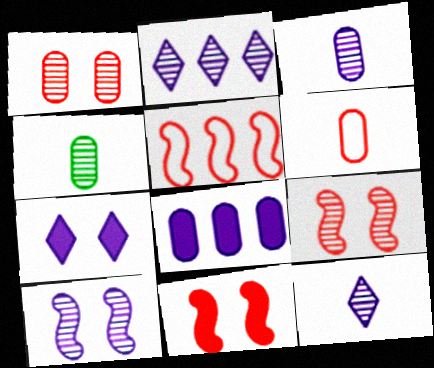[[2, 3, 10], 
[2, 4, 9], 
[4, 5, 7]]